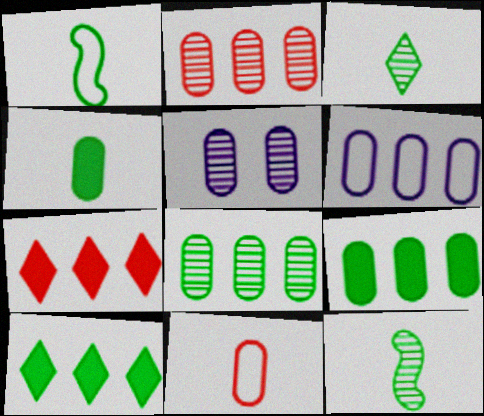[[1, 3, 4], 
[1, 5, 7], 
[2, 6, 9], 
[5, 9, 11]]